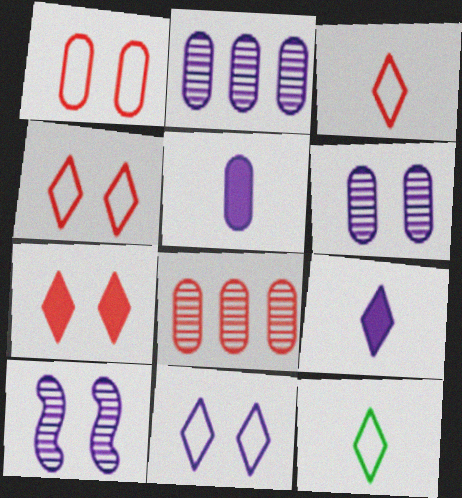[]